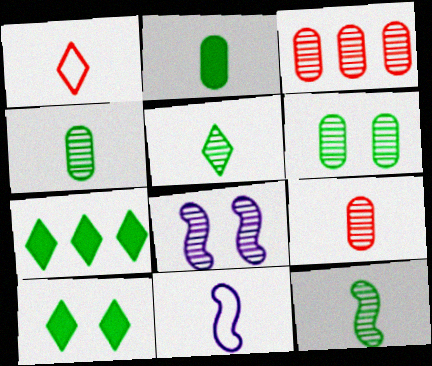[[3, 5, 8], 
[3, 10, 11], 
[4, 5, 12]]